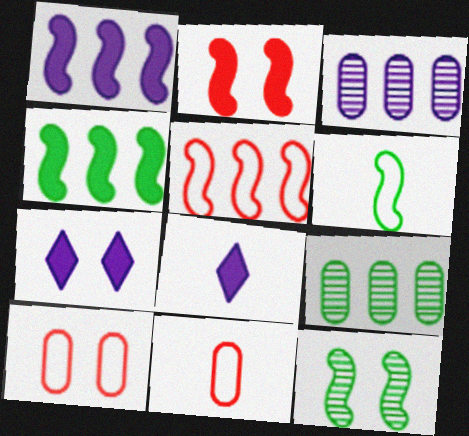[[4, 6, 12], 
[7, 10, 12]]